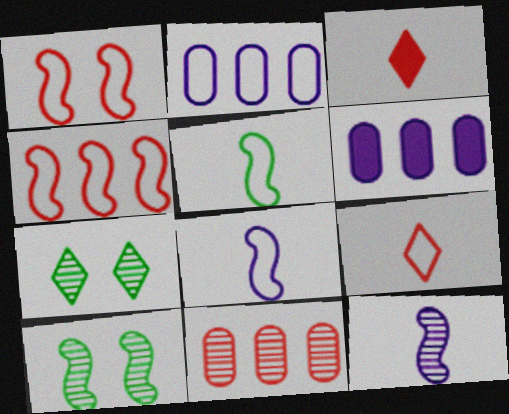[[1, 3, 11], 
[2, 3, 10], 
[6, 9, 10], 
[7, 11, 12]]